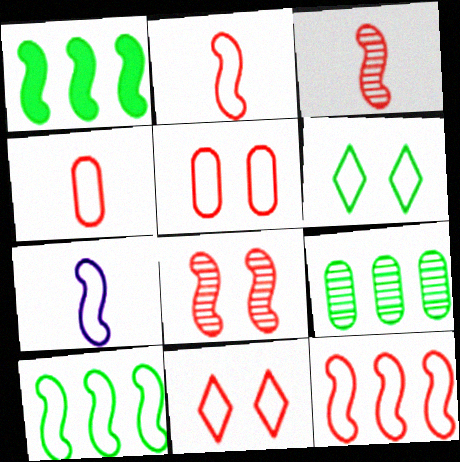[[1, 7, 8], 
[4, 11, 12]]